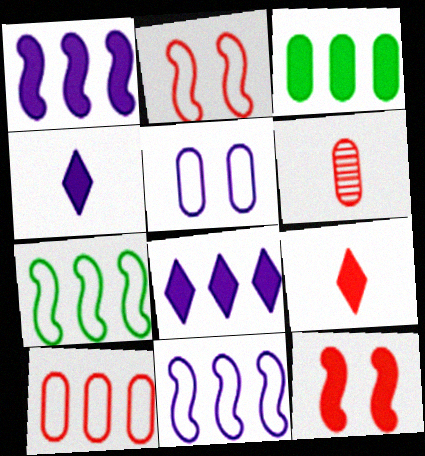[[3, 4, 12], 
[3, 5, 6]]